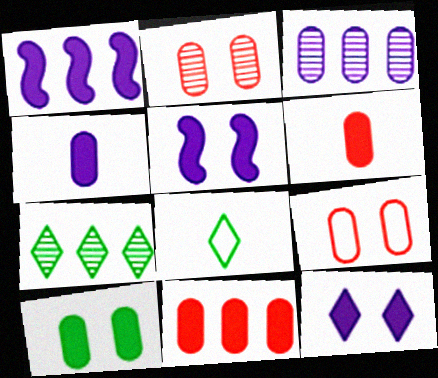[[1, 2, 8], 
[1, 4, 12], 
[4, 10, 11]]